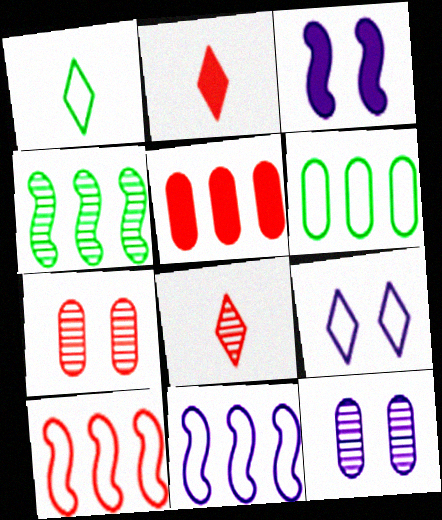[[2, 7, 10], 
[3, 6, 8], 
[3, 9, 12], 
[4, 8, 12]]